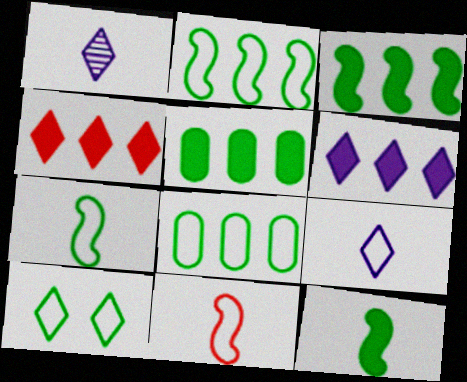[[1, 4, 10], 
[7, 8, 10]]